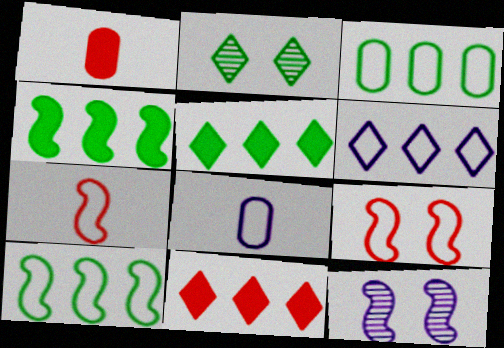[[4, 7, 12]]